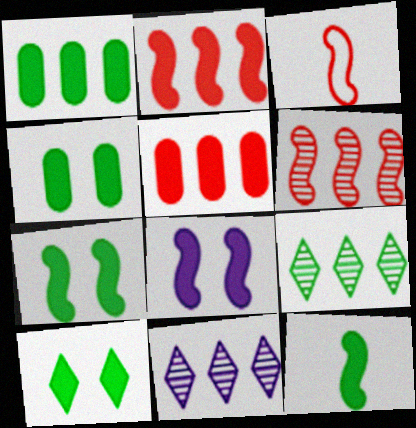[[1, 10, 12], 
[2, 8, 12], 
[3, 4, 11], 
[4, 7, 10]]